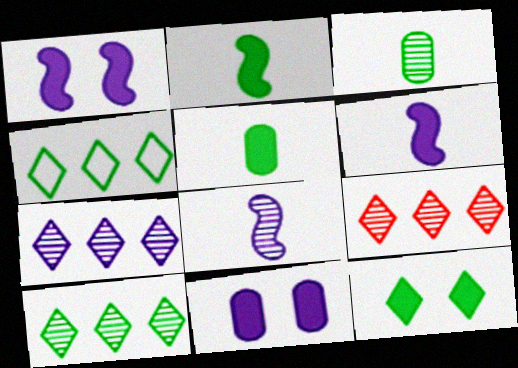[[7, 9, 10]]